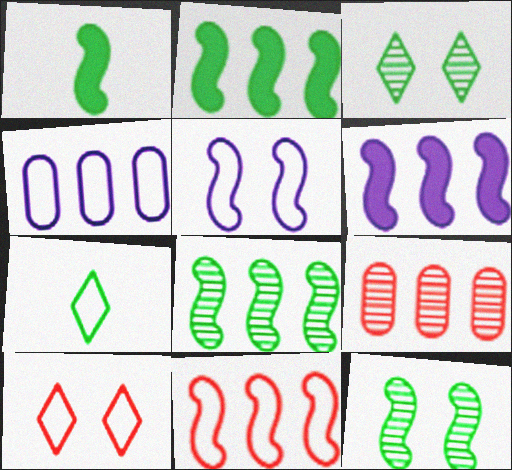[[6, 8, 11]]